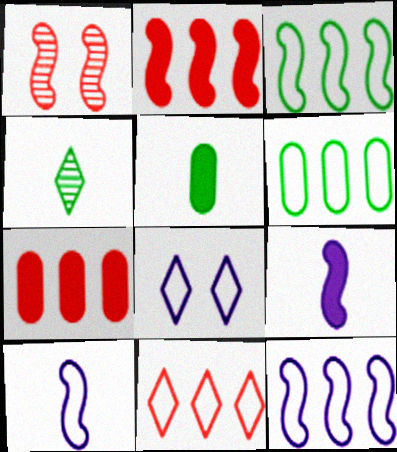[[1, 3, 9], 
[6, 11, 12]]